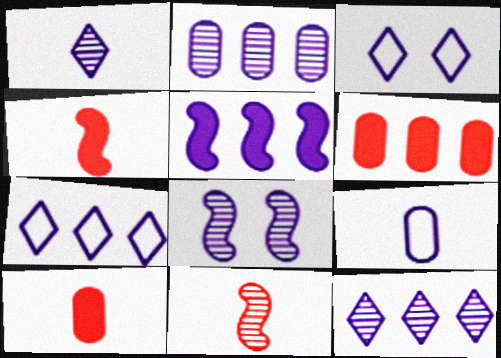[[1, 2, 8], 
[2, 5, 7]]